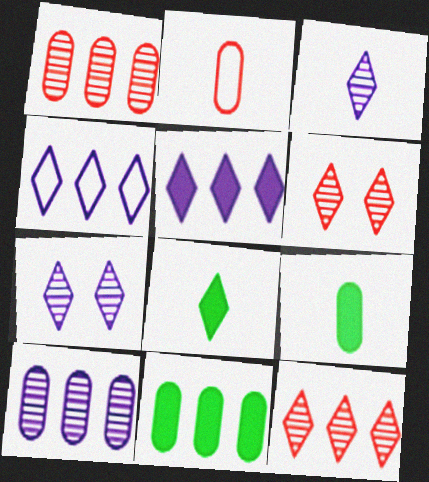[[4, 6, 8]]